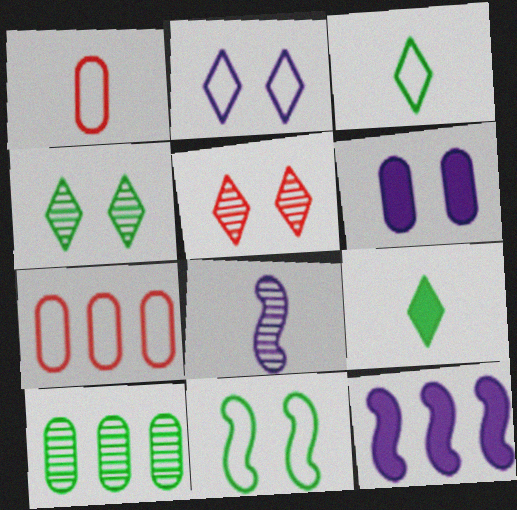[[1, 4, 12], 
[1, 6, 10], 
[1, 8, 9], 
[5, 6, 11], 
[5, 8, 10], 
[9, 10, 11]]